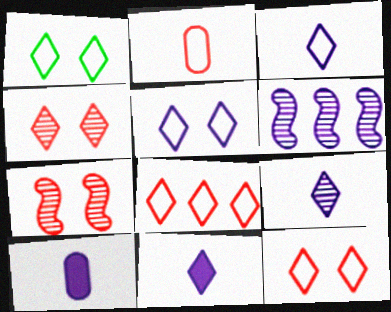[[1, 3, 8], 
[1, 5, 12], 
[3, 9, 11], 
[5, 6, 10]]